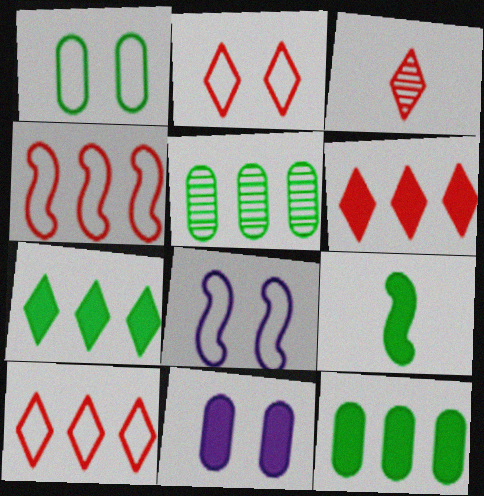[[1, 2, 8], 
[2, 3, 6], 
[3, 8, 12], 
[6, 9, 11]]